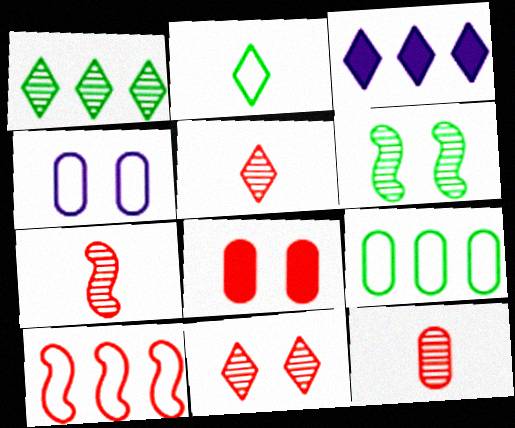[[2, 3, 11], 
[2, 4, 10], 
[5, 7, 12], 
[5, 8, 10]]